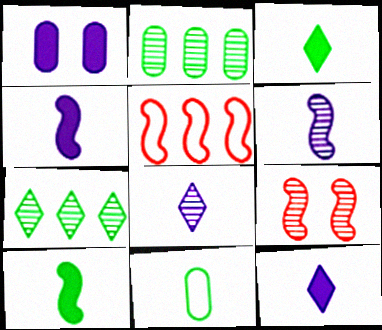[[2, 8, 9]]